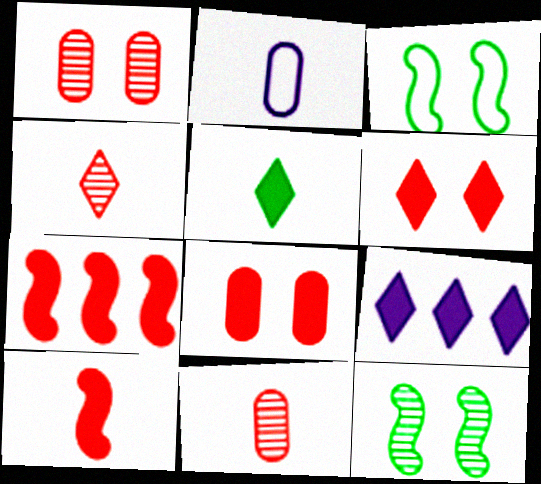[[3, 9, 11], 
[5, 6, 9]]